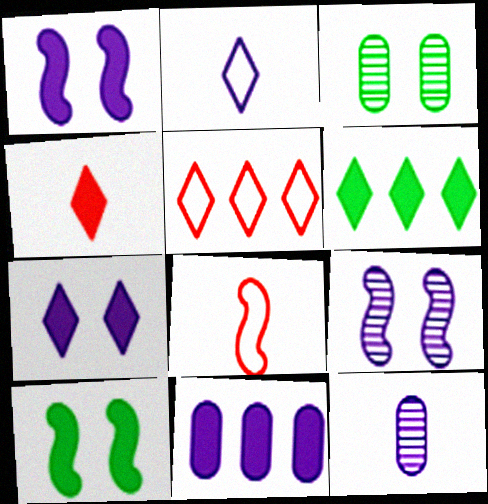[[2, 9, 11], 
[4, 6, 7], 
[4, 10, 11], 
[5, 10, 12]]